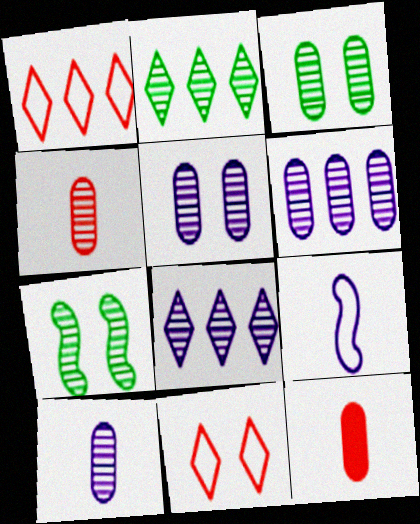[[3, 4, 6], 
[4, 7, 8], 
[5, 6, 10]]